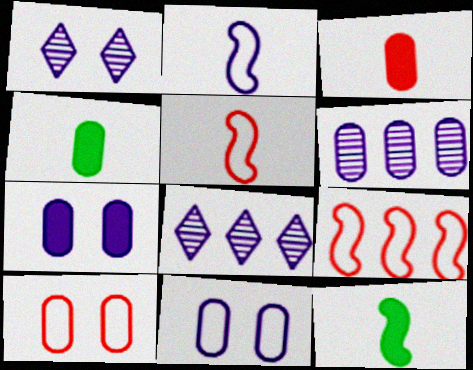[[1, 4, 9], 
[2, 7, 8], 
[4, 6, 10], 
[8, 10, 12]]